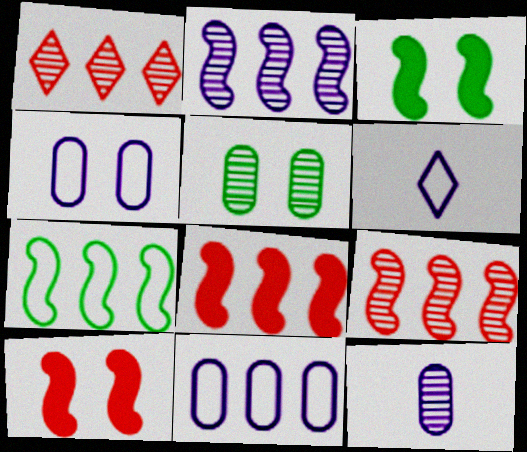[[2, 7, 8], 
[5, 6, 8]]